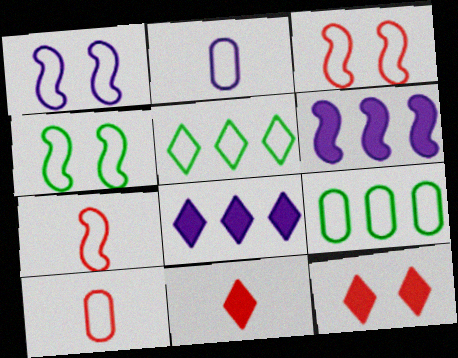[[1, 3, 4], 
[1, 5, 10], 
[2, 3, 5]]